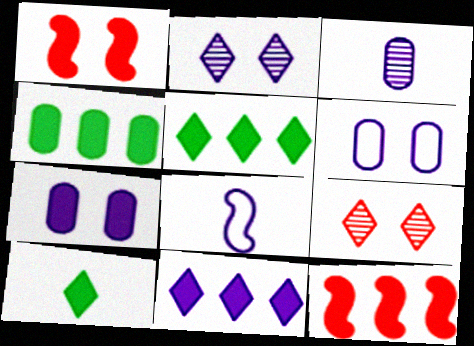[[4, 8, 9], 
[4, 11, 12], 
[7, 10, 12]]